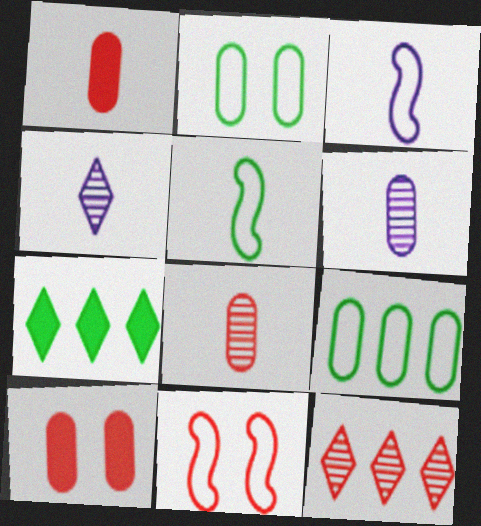[[1, 4, 5], 
[1, 11, 12], 
[6, 7, 11], 
[6, 9, 10]]